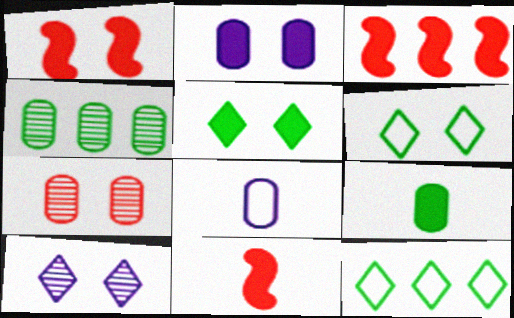[[1, 2, 5], 
[1, 3, 11]]